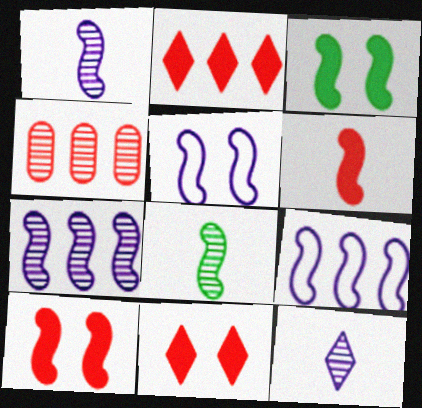[[8, 9, 10]]